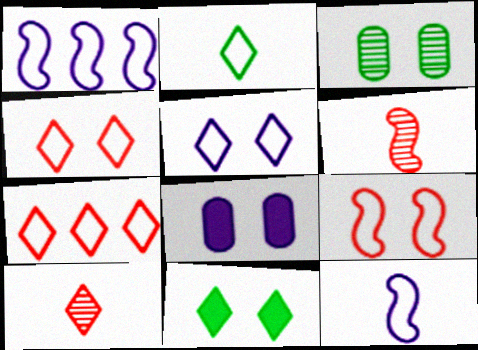[[2, 5, 7]]